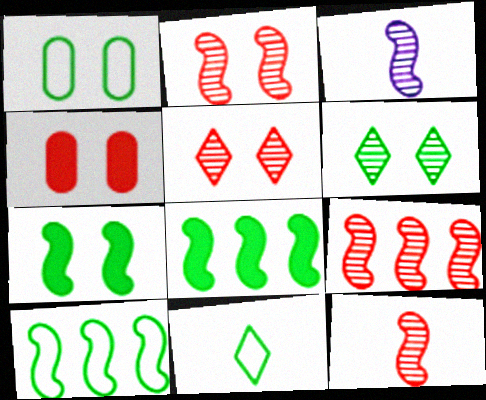[[1, 6, 7], 
[1, 10, 11], 
[2, 9, 12]]